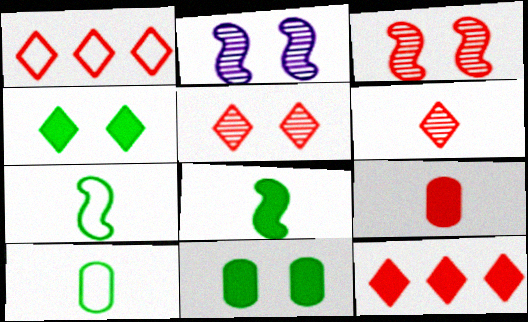[[1, 3, 9], 
[2, 10, 12]]